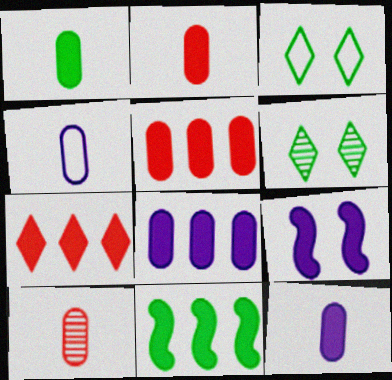[[1, 2, 12], 
[1, 4, 10], 
[1, 7, 9], 
[7, 8, 11]]